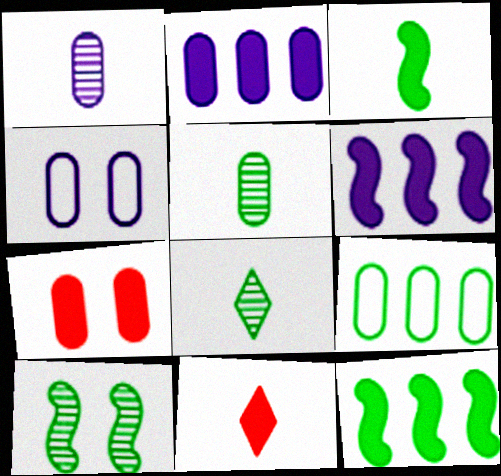[[1, 2, 4], 
[1, 7, 9]]